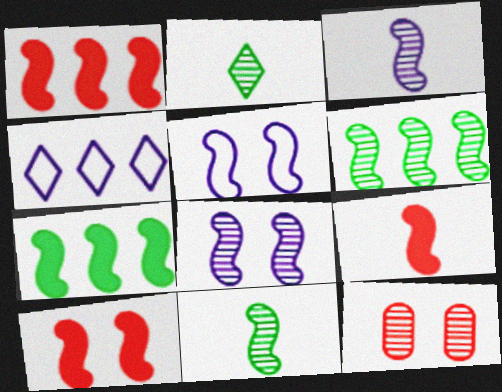[[1, 5, 11], 
[1, 9, 10], 
[5, 6, 9]]